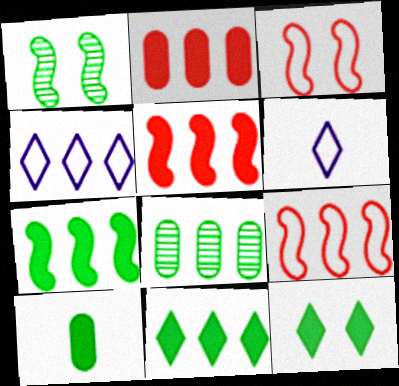[[1, 2, 6], 
[4, 5, 8], 
[7, 10, 12]]